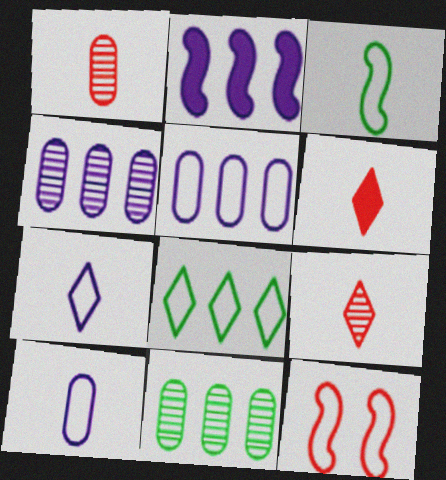[[8, 10, 12]]